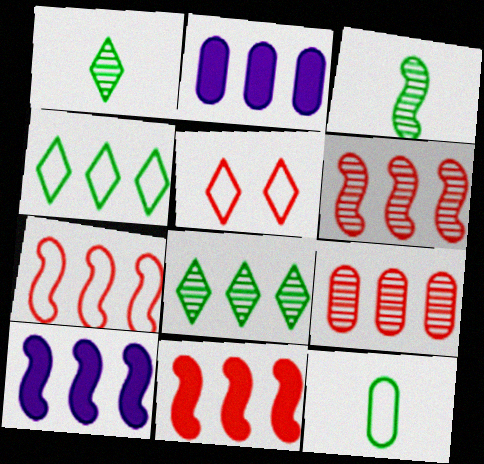[[2, 3, 5], 
[2, 4, 6], 
[2, 7, 8], 
[4, 9, 10], 
[6, 7, 11]]